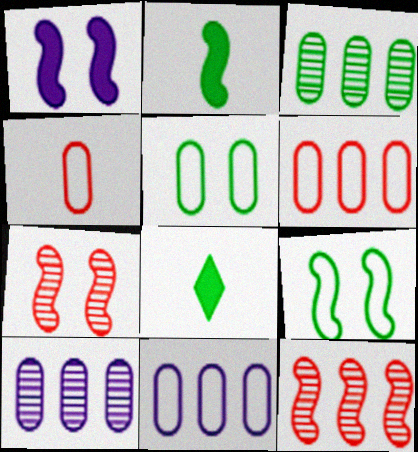[[1, 7, 9], 
[3, 8, 9], 
[4, 5, 11], 
[7, 8, 11]]